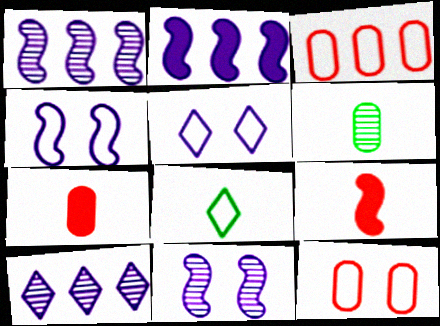[[3, 4, 8]]